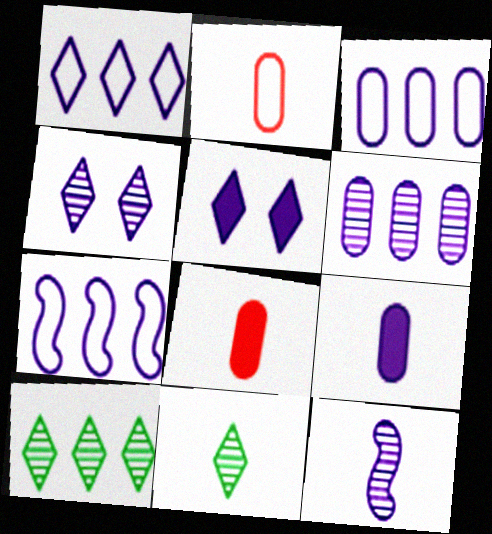[[1, 3, 7], 
[3, 5, 12], 
[4, 6, 12], 
[4, 7, 9]]